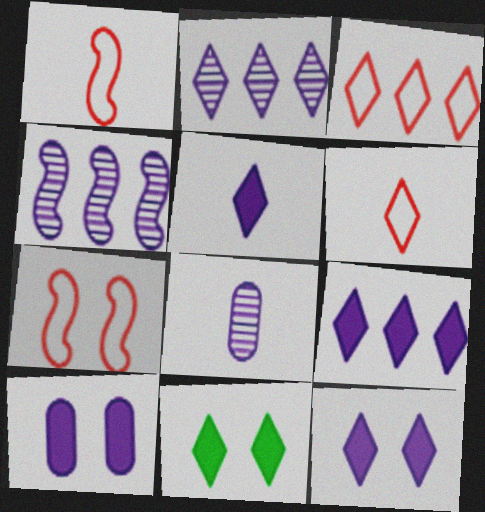[[2, 6, 11], 
[5, 9, 12]]